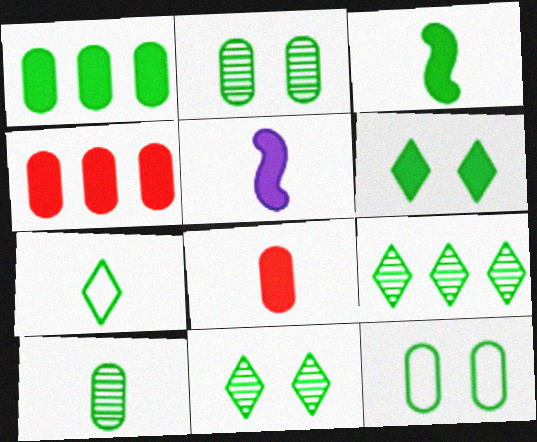[[1, 3, 6], 
[1, 10, 12], 
[3, 7, 10], 
[3, 9, 12], 
[4, 5, 6], 
[6, 7, 9]]